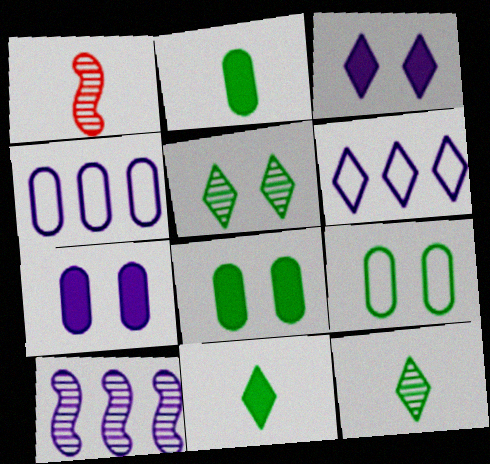[[1, 6, 8]]